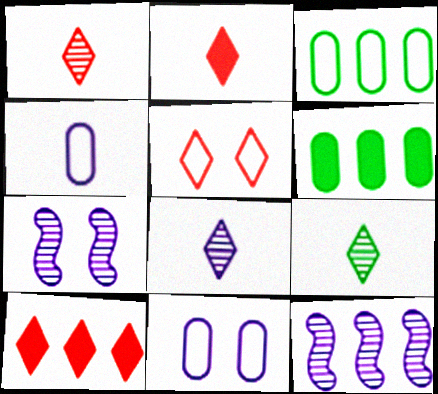[[1, 5, 10], 
[1, 8, 9], 
[2, 3, 7], 
[3, 10, 12]]